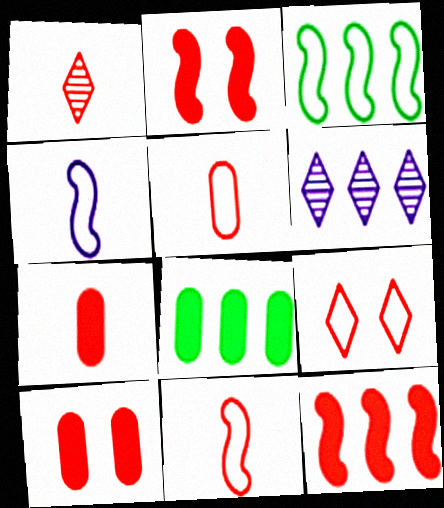[[1, 7, 11]]